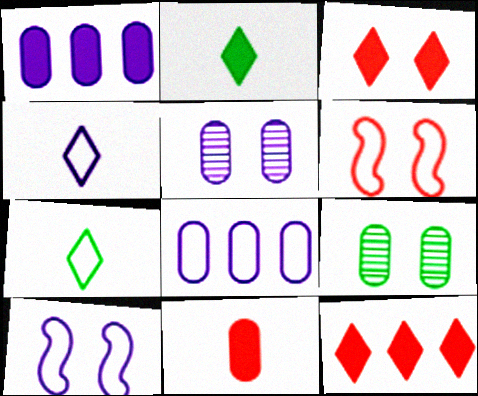[[3, 9, 10], 
[4, 8, 10], 
[6, 7, 8], 
[8, 9, 11]]